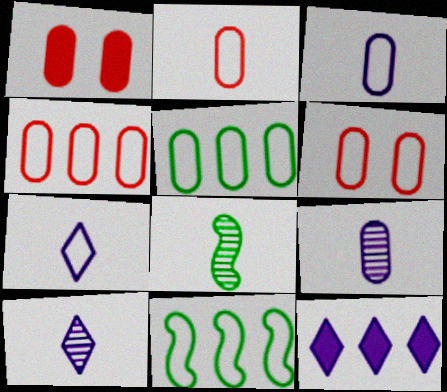[[1, 5, 9], 
[1, 10, 11], 
[2, 4, 6], 
[3, 5, 6], 
[6, 7, 11], 
[6, 8, 12]]